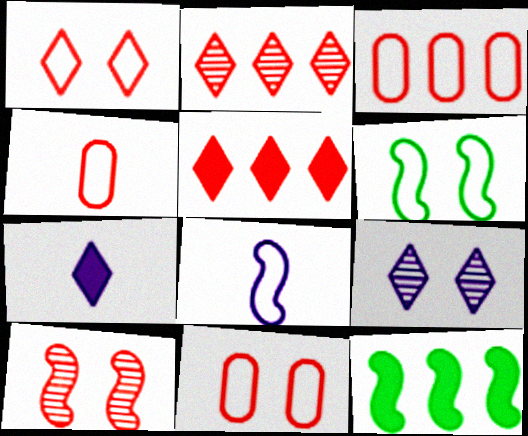[[3, 4, 11], 
[4, 5, 10], 
[4, 9, 12], 
[8, 10, 12]]